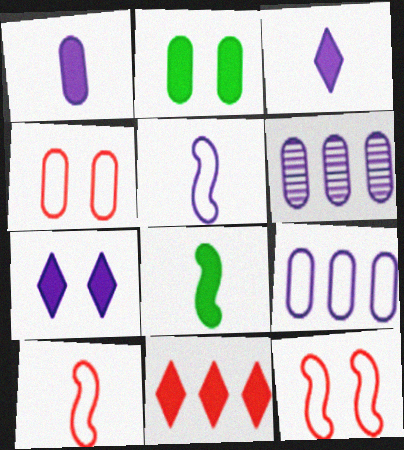[[5, 6, 7]]